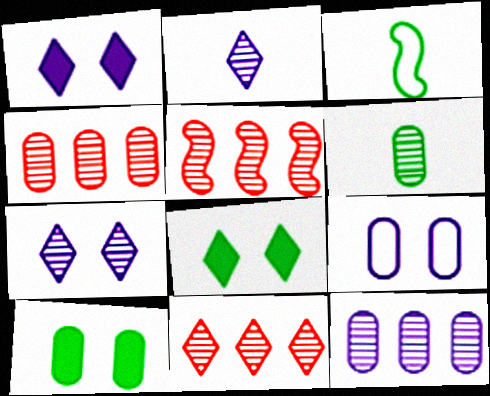[[1, 3, 4], 
[4, 5, 11], 
[5, 6, 7]]